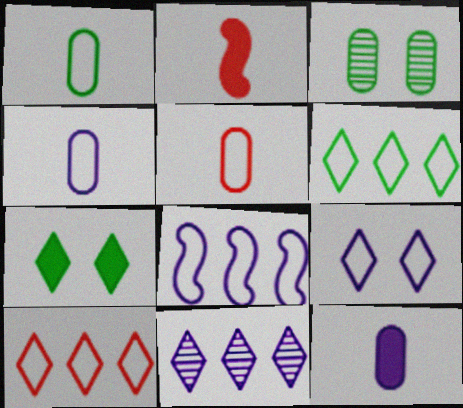[[1, 4, 5], 
[4, 8, 9]]